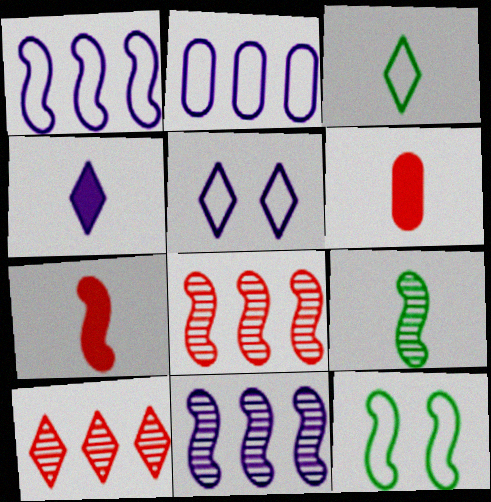[[7, 11, 12]]